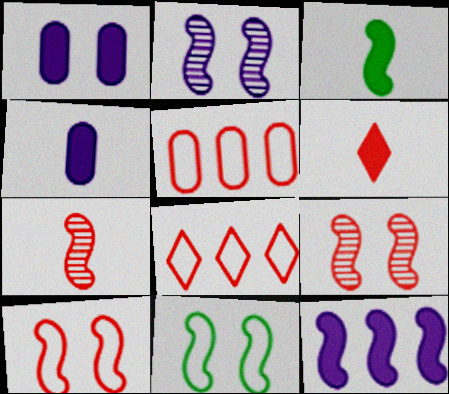[[3, 4, 6], 
[5, 6, 9], 
[7, 11, 12]]